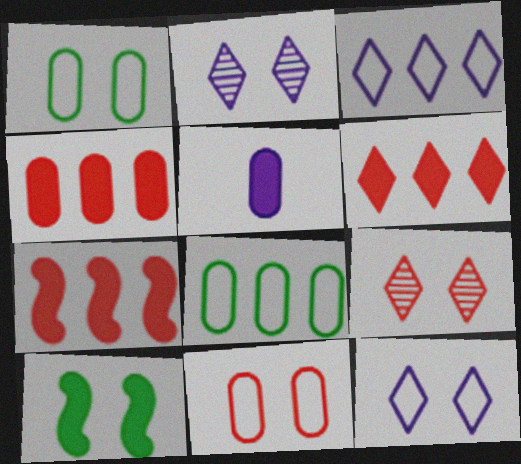[[2, 10, 11], 
[4, 6, 7], 
[5, 6, 10]]